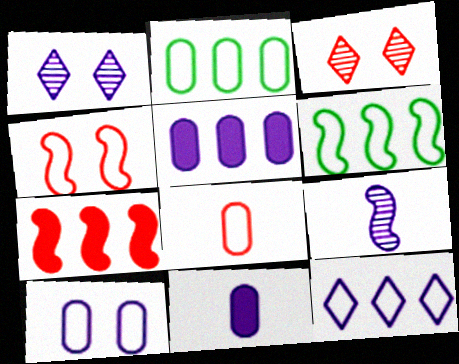[[2, 8, 10], 
[3, 6, 11], 
[3, 7, 8]]